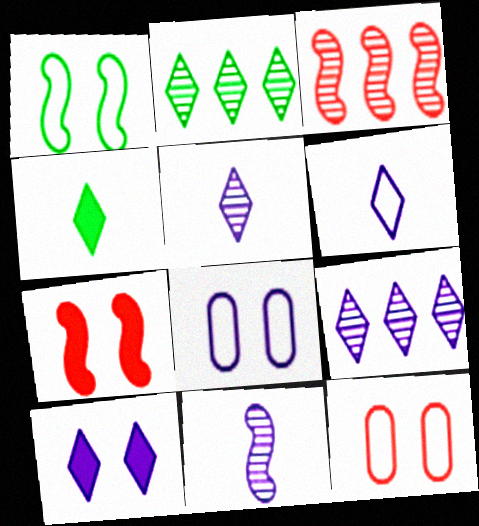[[3, 4, 8], 
[6, 9, 10]]